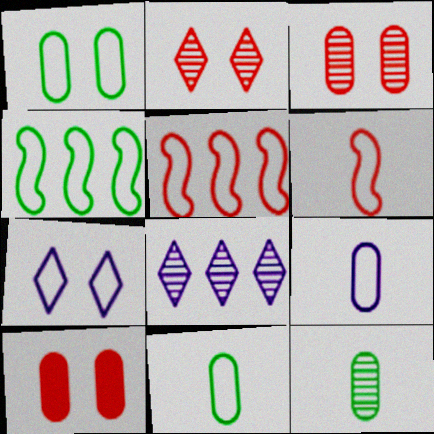[[5, 7, 11]]